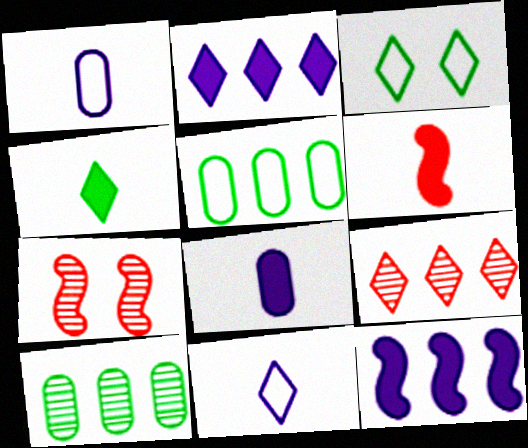[[4, 6, 8], 
[5, 9, 12]]